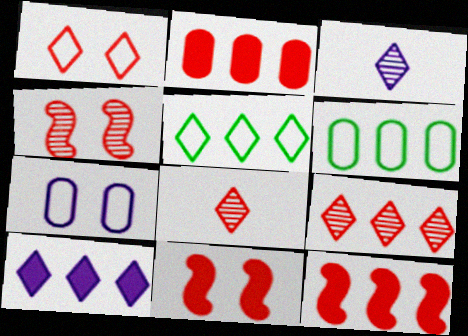[[3, 6, 11], 
[5, 9, 10]]